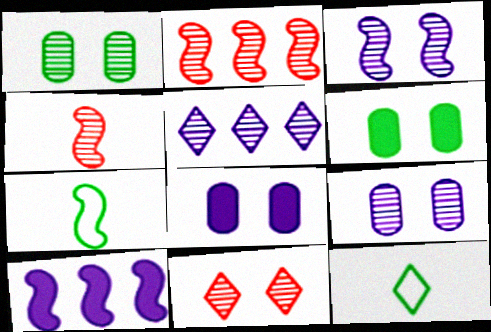[[1, 3, 11], 
[1, 4, 5], 
[2, 8, 12]]